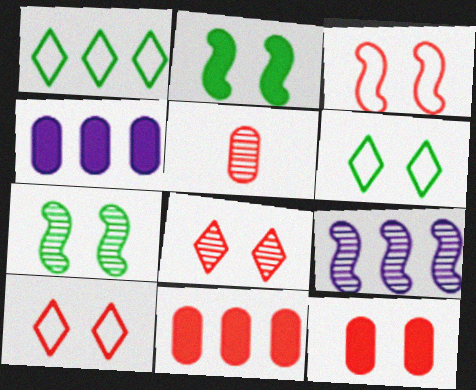[[1, 9, 11], 
[3, 8, 12]]